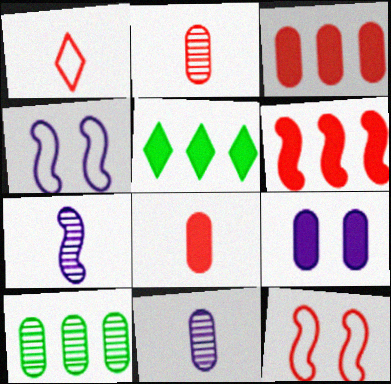[[2, 4, 5], 
[5, 11, 12]]